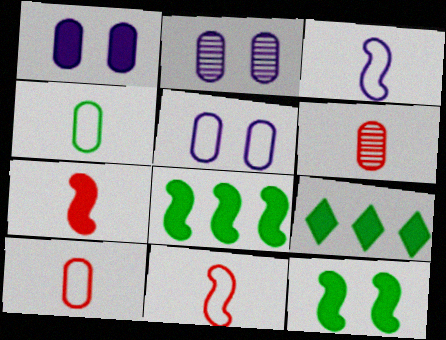[[1, 2, 5], 
[1, 7, 9], 
[2, 9, 11]]